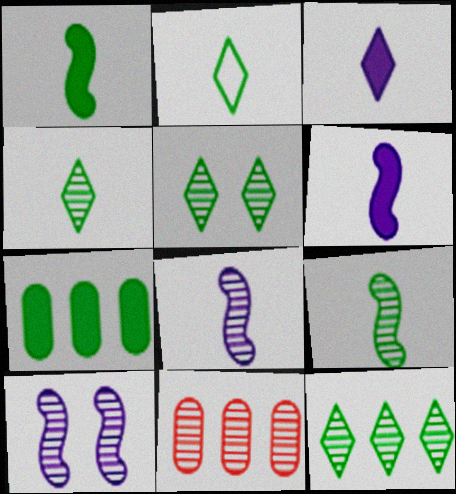[[4, 5, 12], 
[4, 10, 11], 
[5, 8, 11]]